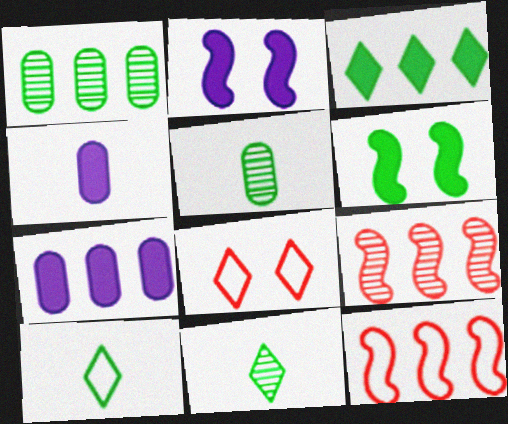[[1, 6, 10]]